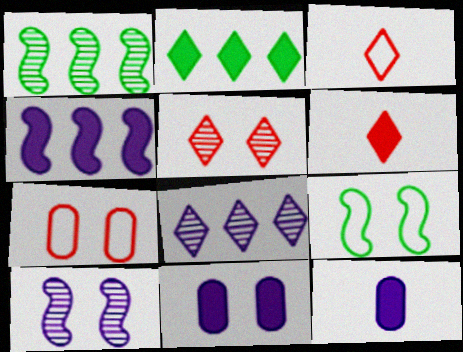[[1, 3, 11], 
[5, 9, 11]]